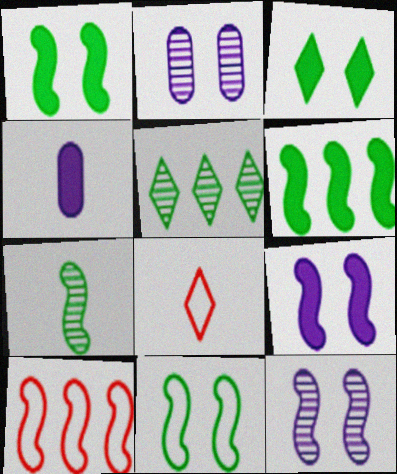[[2, 6, 8], 
[4, 7, 8], 
[6, 7, 11], 
[7, 9, 10]]